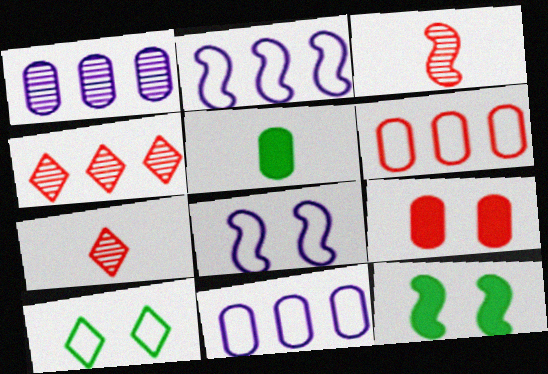[[2, 3, 12], 
[4, 5, 8], 
[7, 11, 12]]